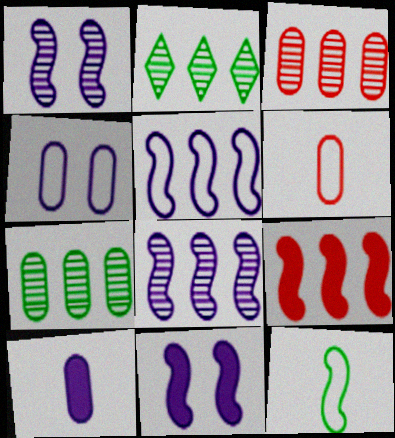[[1, 9, 12], 
[2, 3, 8], 
[2, 6, 11]]